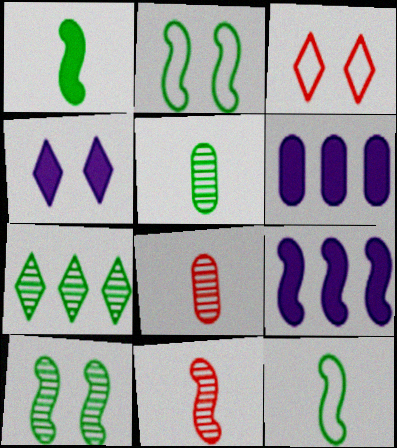[[2, 9, 11], 
[3, 5, 9], 
[5, 7, 10]]